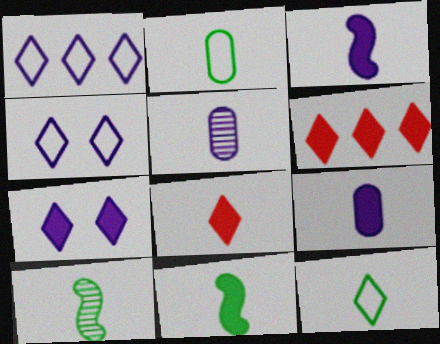[[8, 9, 11]]